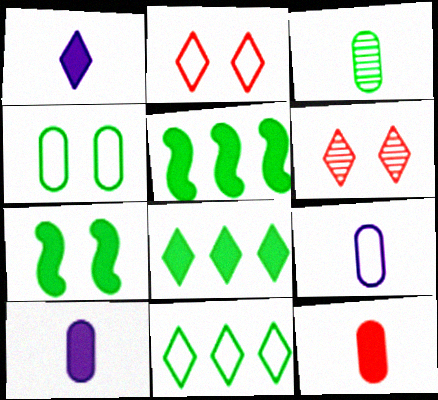[[1, 6, 11], 
[3, 7, 11], 
[3, 9, 12], 
[5, 6, 9]]